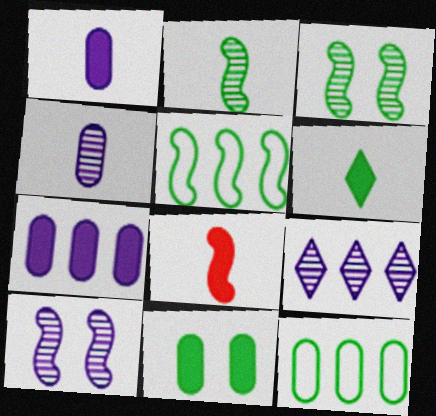[[1, 6, 8], 
[3, 6, 12], 
[4, 9, 10], 
[5, 8, 10]]